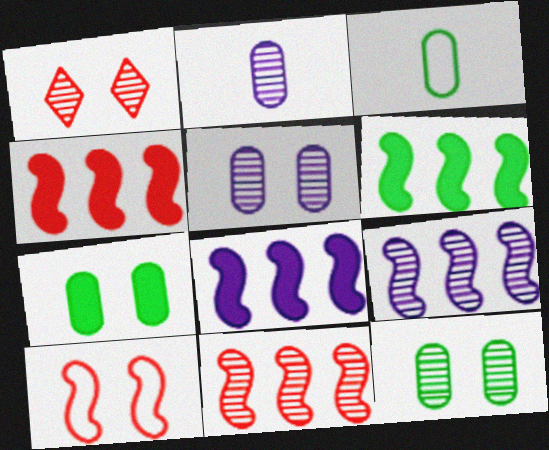[[1, 3, 8], 
[4, 6, 8]]